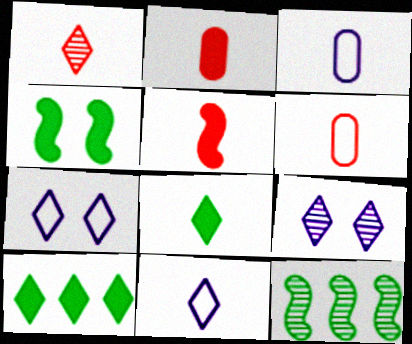[[1, 5, 6], 
[1, 7, 10], 
[1, 8, 11], 
[2, 7, 12]]